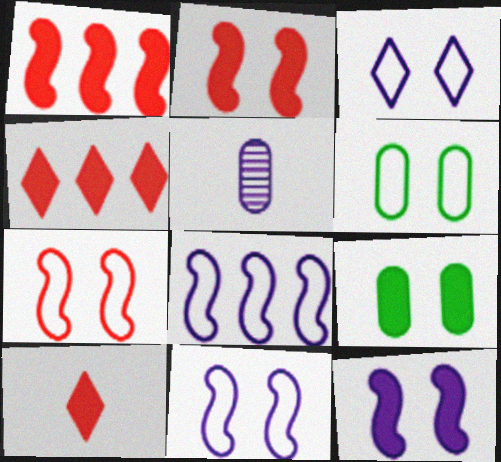[[3, 6, 7]]